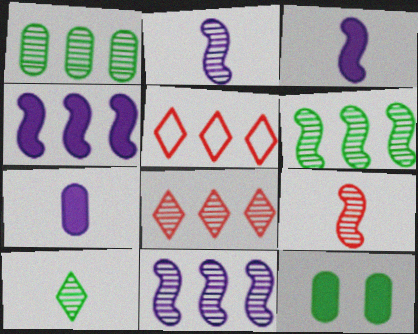[[1, 4, 5], 
[1, 8, 11], 
[2, 5, 12]]